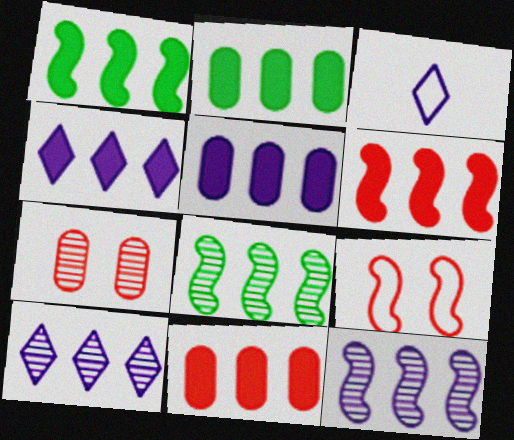[[1, 3, 7], 
[1, 4, 11], 
[2, 4, 6], 
[2, 5, 11]]